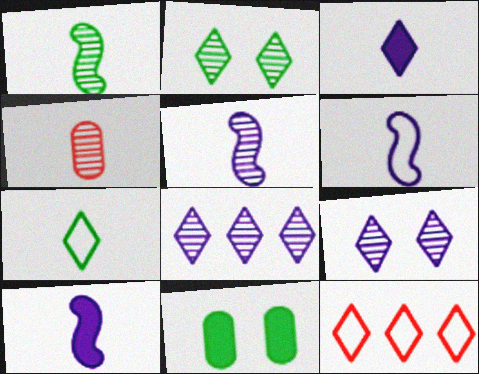[[2, 3, 12], 
[4, 7, 10], 
[5, 6, 10], 
[5, 11, 12]]